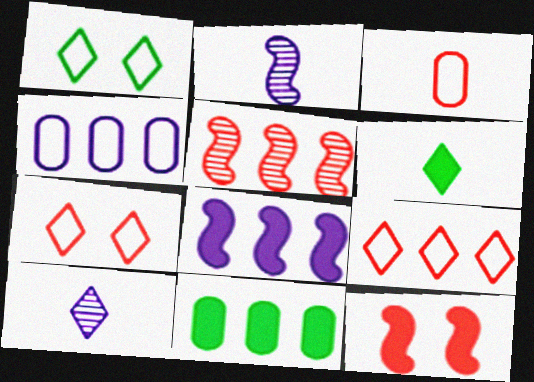[[2, 3, 6], 
[2, 7, 11]]